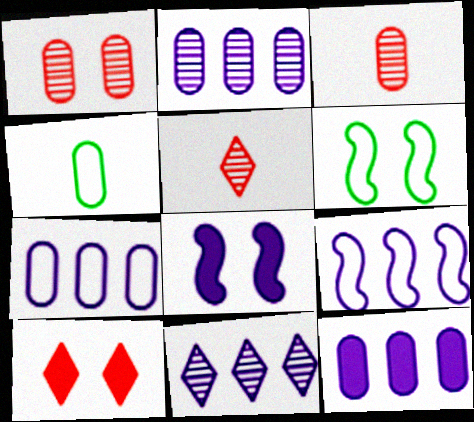[[1, 4, 12], 
[2, 7, 12], 
[5, 6, 12], 
[9, 11, 12]]